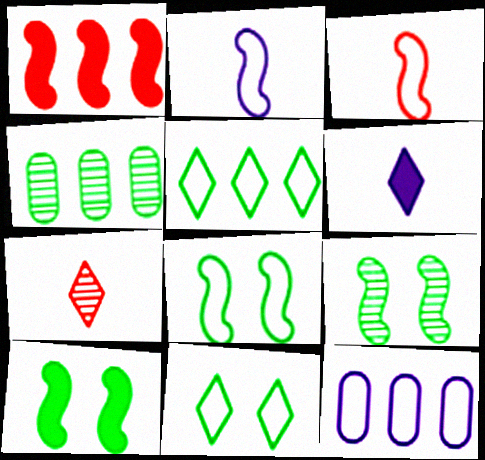[[1, 2, 9], 
[3, 11, 12], 
[7, 10, 12], 
[8, 9, 10]]